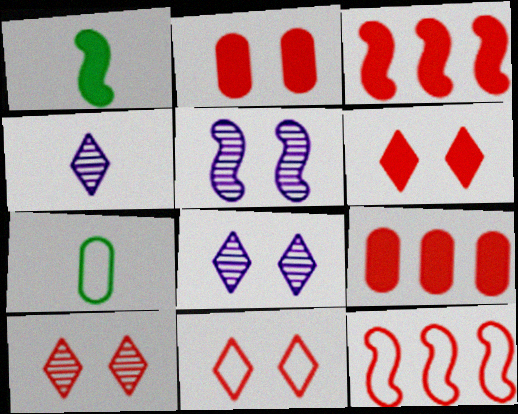[[1, 5, 12], 
[3, 7, 8], 
[6, 10, 11]]